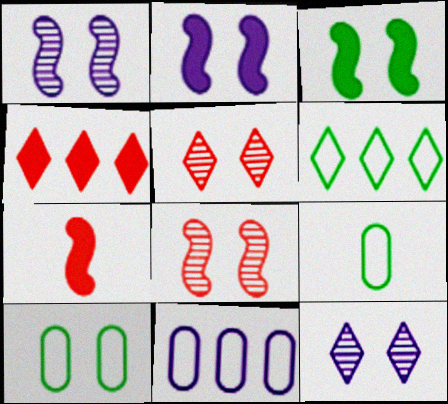[[1, 4, 9], 
[2, 5, 10]]